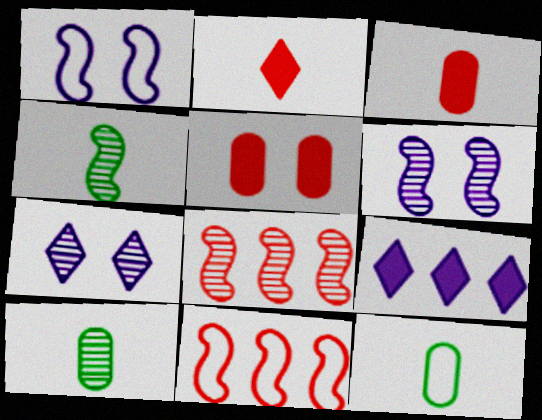[[4, 6, 8], 
[7, 8, 10]]